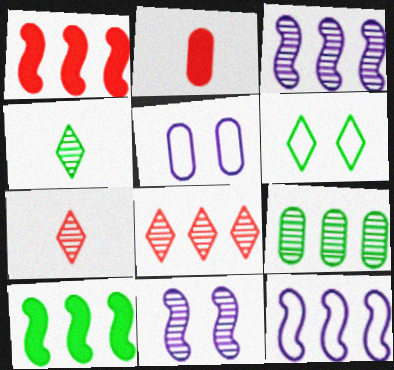[[1, 4, 5], 
[2, 3, 6], 
[2, 5, 9], 
[3, 8, 9], 
[5, 7, 10], 
[7, 9, 11]]